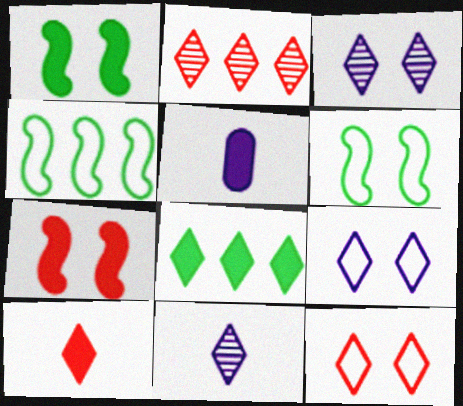[[2, 5, 6], 
[2, 10, 12], 
[5, 7, 8], 
[8, 11, 12]]